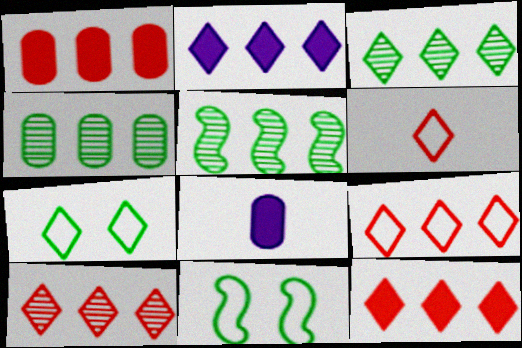[[2, 3, 9], 
[3, 4, 5], 
[8, 10, 11], 
[9, 10, 12]]